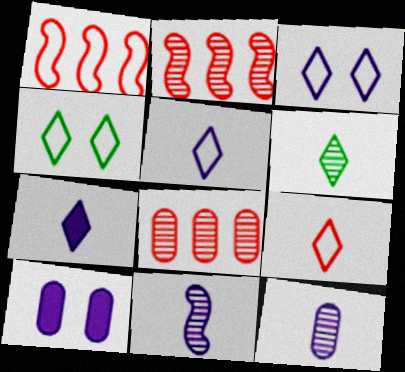[[1, 6, 10], 
[6, 7, 9]]